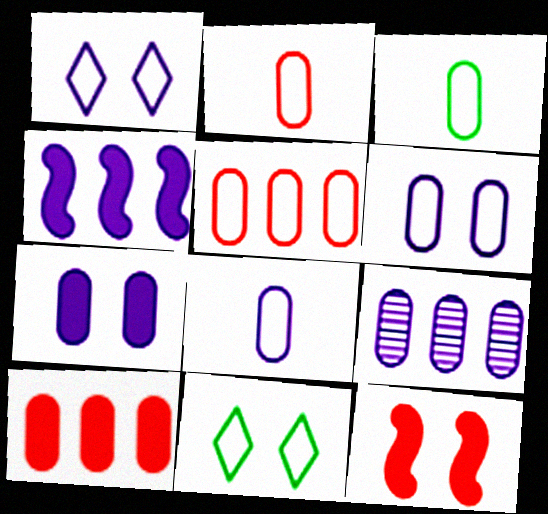[[2, 3, 8], 
[3, 5, 6], 
[7, 8, 9]]